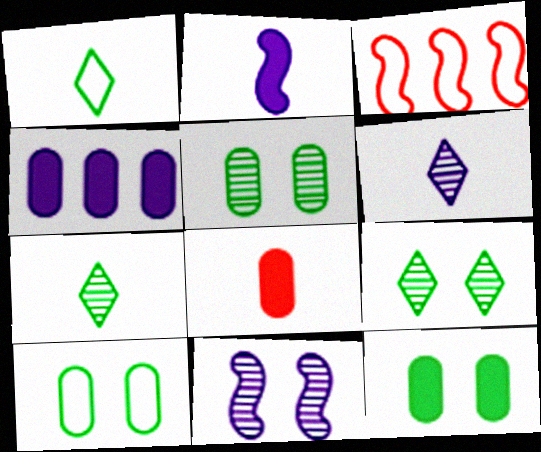[[3, 6, 12], 
[4, 8, 12], 
[5, 10, 12]]